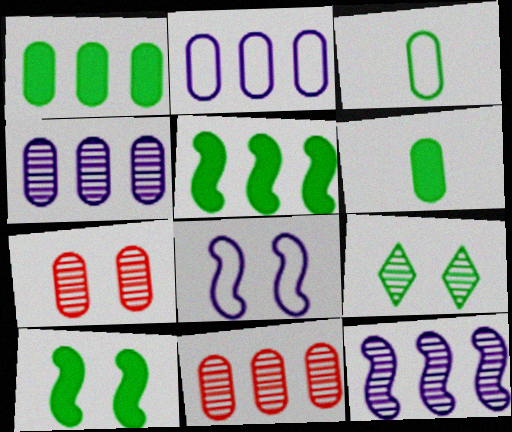[[1, 2, 11], 
[2, 6, 7], 
[3, 5, 9]]